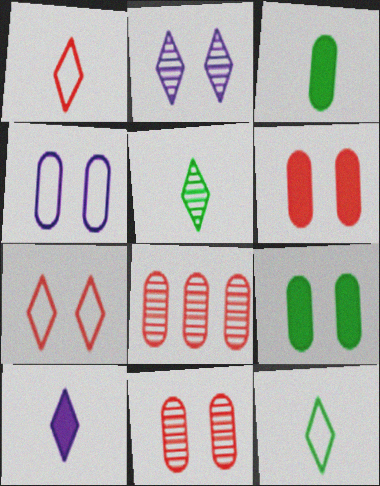[[1, 5, 10], 
[3, 4, 8], 
[4, 9, 11]]